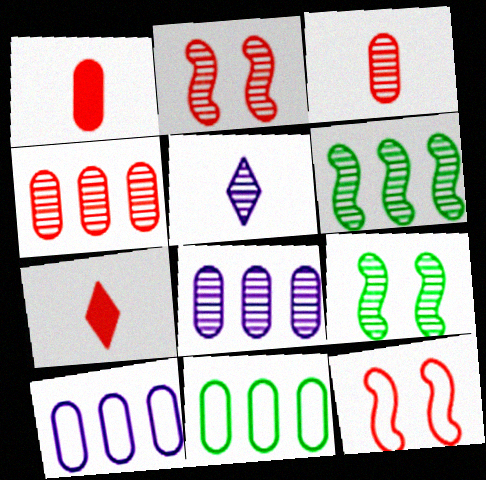[[4, 5, 9], 
[4, 7, 12], 
[7, 9, 10]]